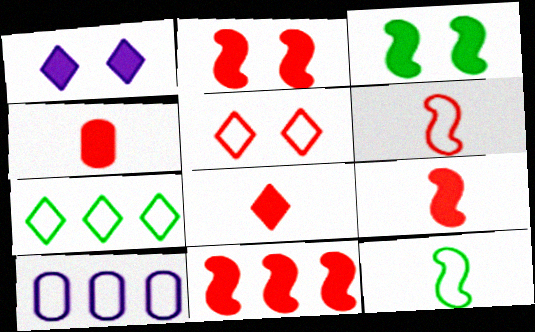[[2, 9, 11], 
[4, 8, 9], 
[5, 10, 12]]